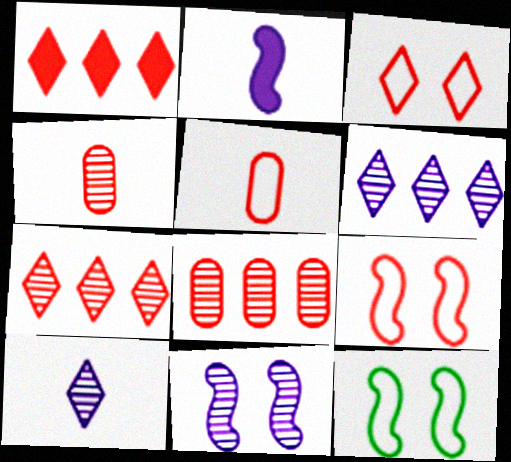[[1, 4, 9]]